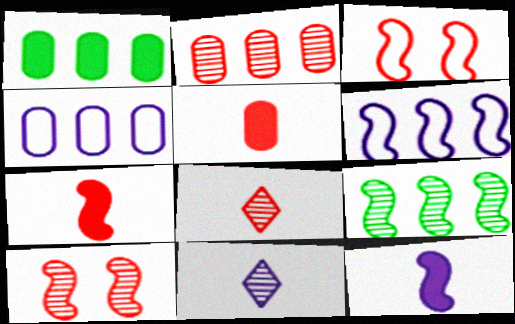[[1, 2, 4], 
[1, 3, 11], 
[2, 8, 10], 
[3, 9, 12]]